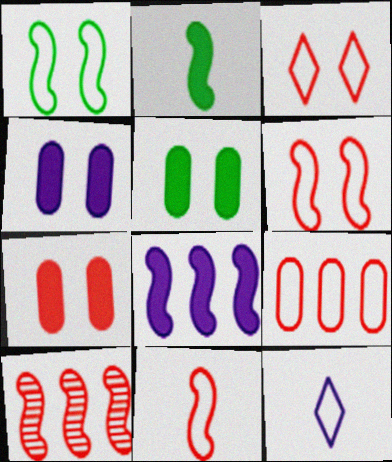[[1, 9, 12], 
[3, 9, 11], 
[4, 5, 7], 
[5, 10, 12]]